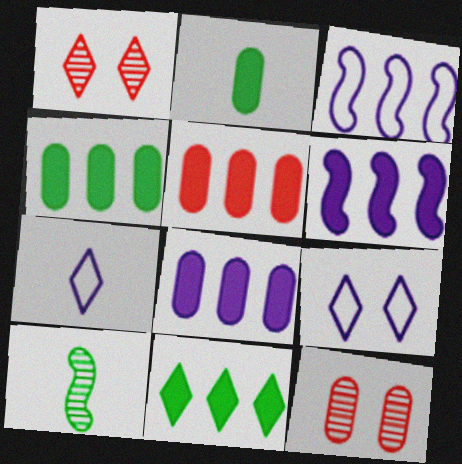[[1, 2, 3], 
[1, 7, 11], 
[4, 5, 8], 
[5, 6, 11], 
[5, 9, 10]]